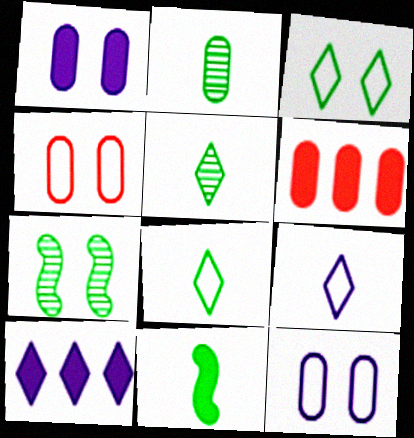[[2, 6, 12], 
[2, 8, 11], 
[6, 7, 9]]